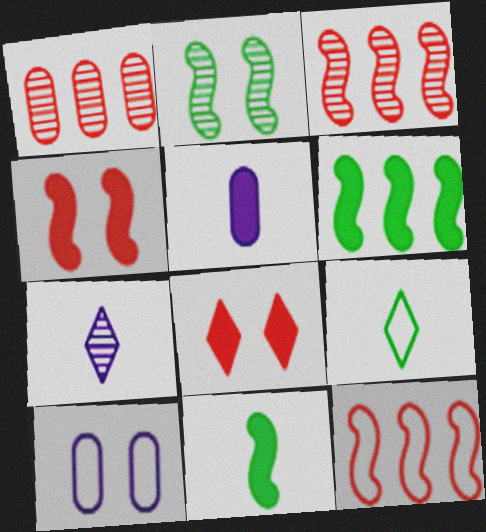[[1, 2, 7], 
[2, 8, 10], 
[5, 6, 8], 
[9, 10, 12]]